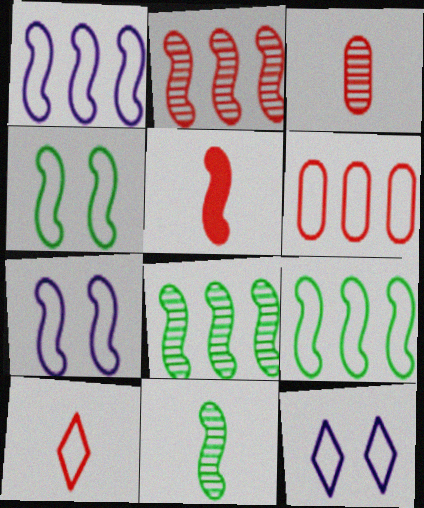[[3, 5, 10], 
[5, 7, 8]]